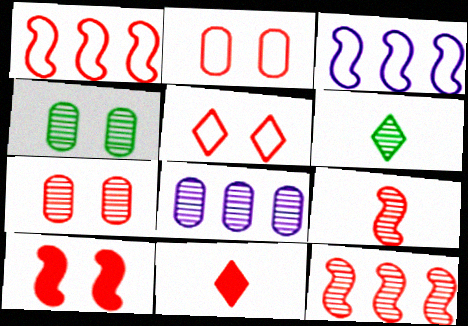[[1, 7, 11], 
[1, 9, 10], 
[2, 11, 12], 
[3, 4, 11], 
[5, 7, 10]]